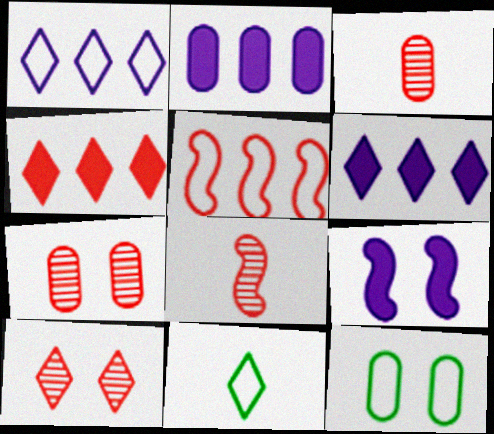[[2, 3, 12], 
[6, 8, 12], 
[6, 10, 11], 
[9, 10, 12]]